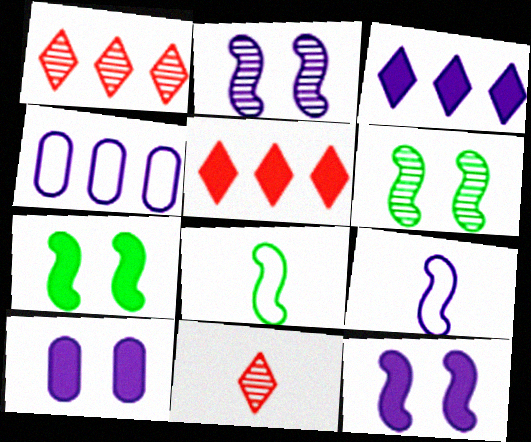[[1, 8, 10], 
[4, 7, 11]]